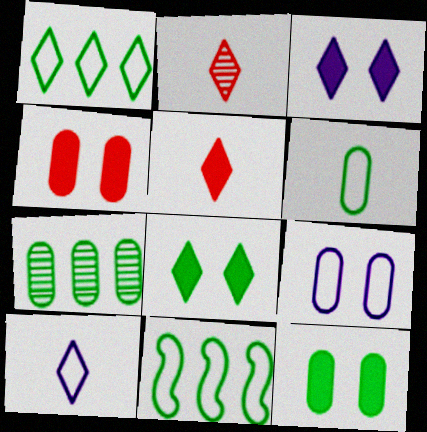[[1, 2, 3], 
[6, 7, 12]]